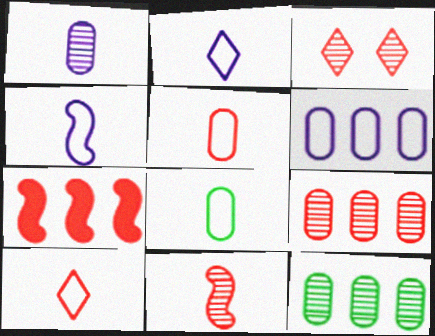[[3, 5, 7], 
[3, 9, 11], 
[4, 8, 10]]